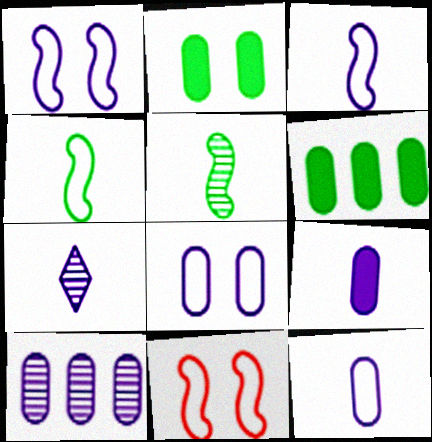[[3, 7, 9], 
[6, 7, 11], 
[8, 9, 10]]